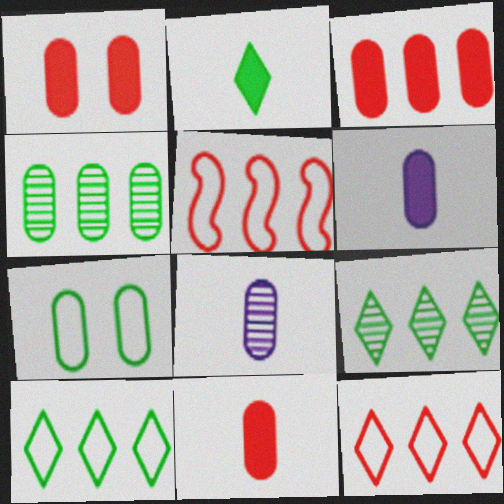[[1, 3, 11], 
[3, 7, 8]]